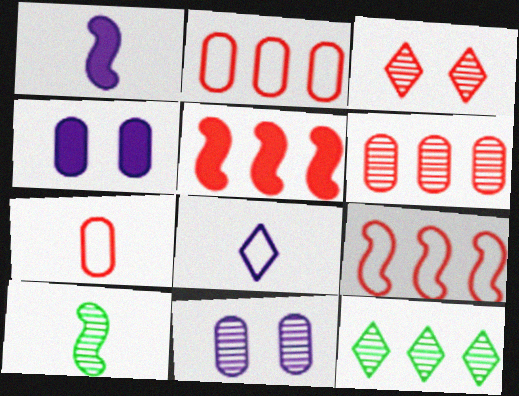[[3, 5, 7]]